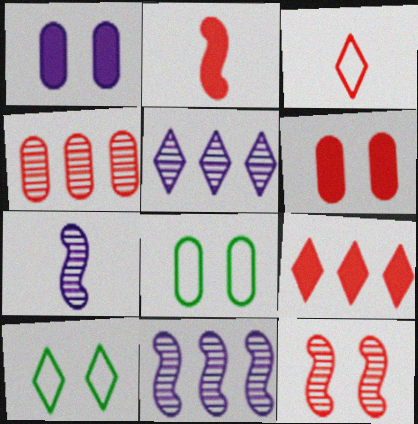[[1, 10, 12], 
[2, 5, 8], 
[2, 6, 9], 
[7, 8, 9]]